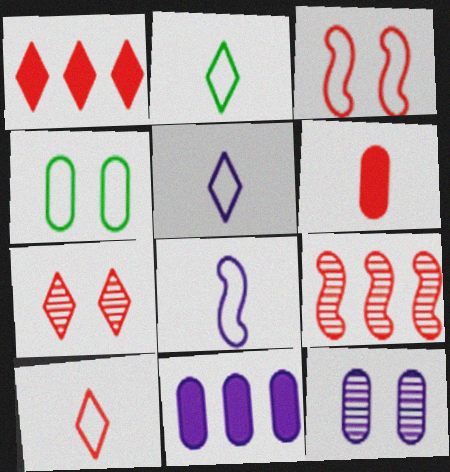[[1, 7, 10], 
[2, 5, 10]]